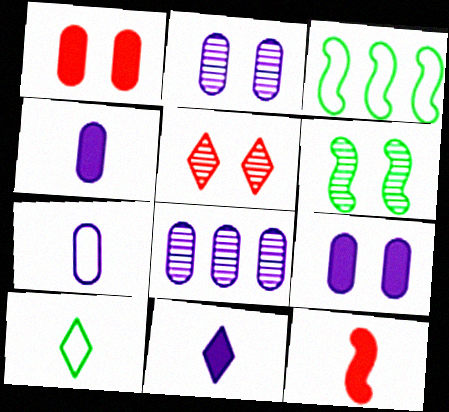[[2, 5, 6], 
[3, 4, 5], 
[7, 8, 9]]